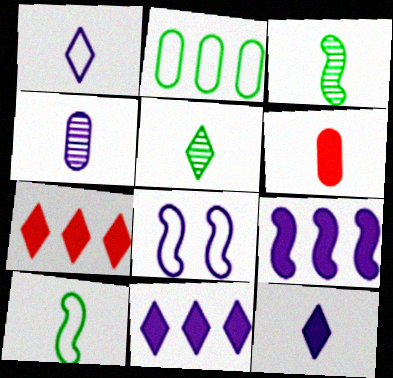[[1, 3, 6], 
[4, 8, 11]]